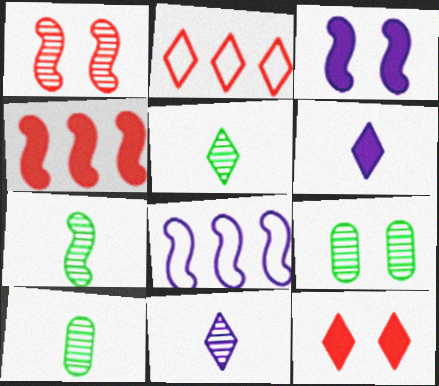[[2, 3, 10], 
[5, 7, 10], 
[8, 10, 12]]